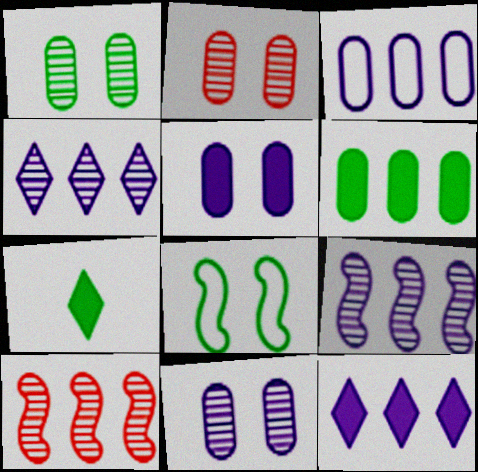[[1, 2, 11], 
[3, 9, 12]]